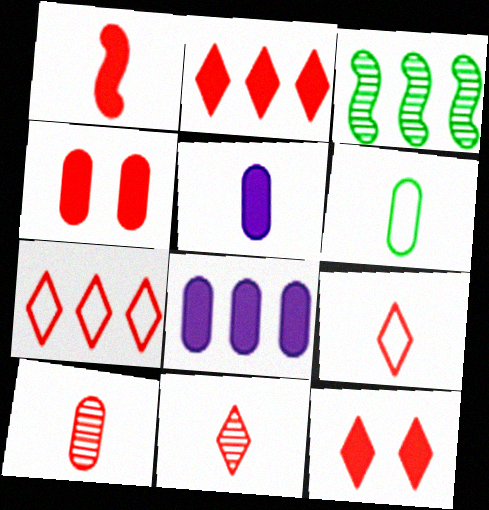[[1, 2, 4], 
[1, 9, 10], 
[3, 7, 8], 
[5, 6, 10], 
[7, 11, 12]]